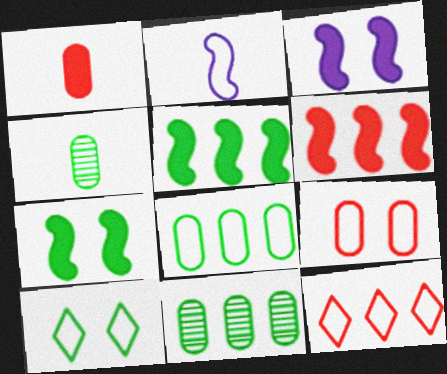[[3, 4, 12], 
[4, 5, 10]]